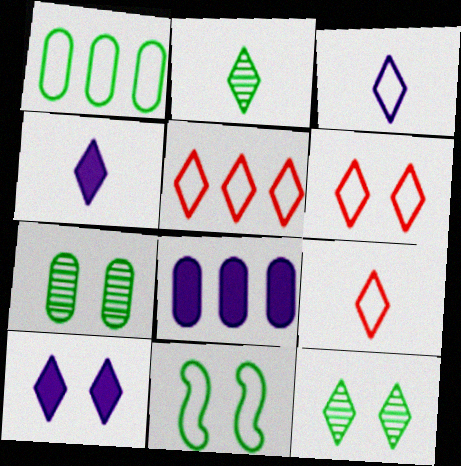[[2, 4, 9], 
[2, 5, 10], 
[4, 5, 12], 
[5, 6, 9], 
[6, 10, 12]]